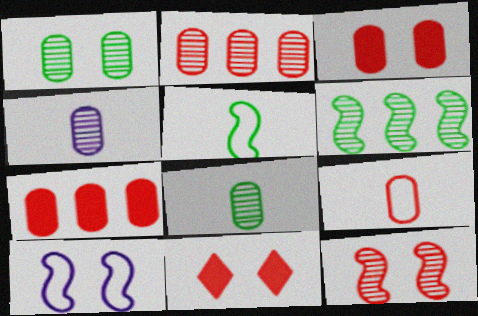[[1, 2, 4], 
[1, 10, 11], 
[2, 3, 9]]